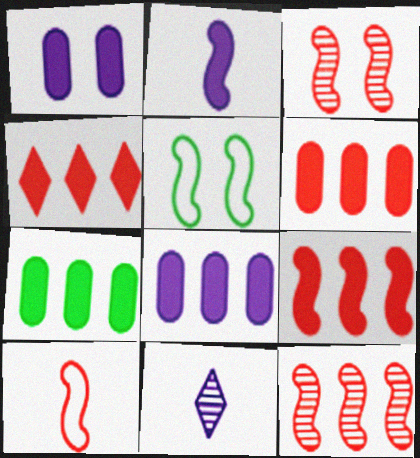[[2, 5, 12], 
[3, 9, 10], 
[4, 6, 9], 
[5, 6, 11], 
[6, 7, 8]]